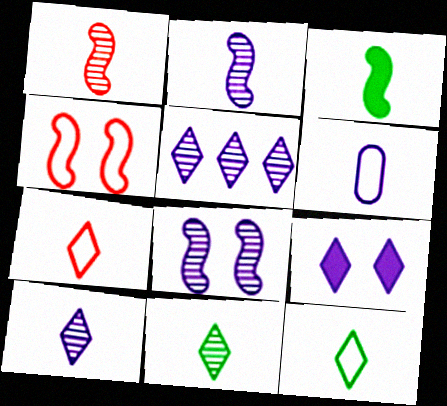[]